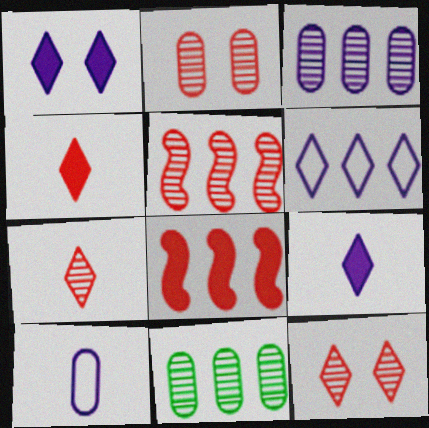[[2, 5, 7], 
[6, 8, 11]]